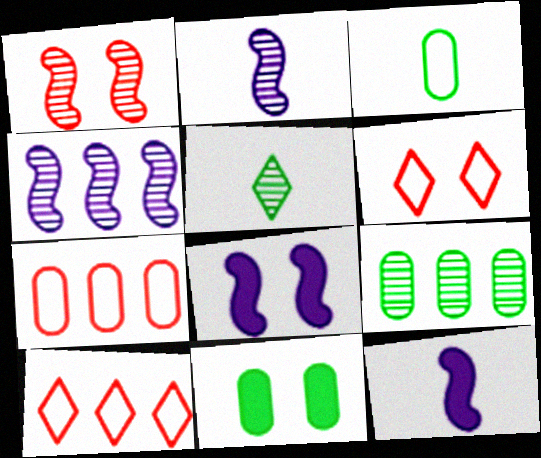[[2, 10, 11], 
[3, 9, 11], 
[5, 7, 8], 
[6, 9, 12]]